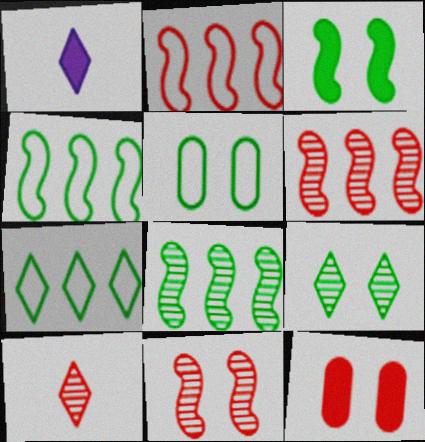[[1, 5, 6], 
[2, 10, 12], 
[3, 5, 9]]